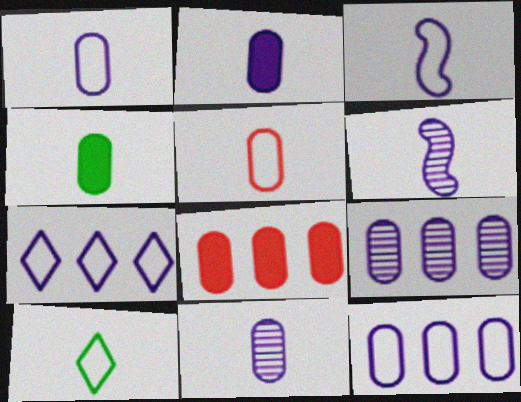[[1, 2, 11], 
[3, 5, 10], 
[4, 5, 11]]